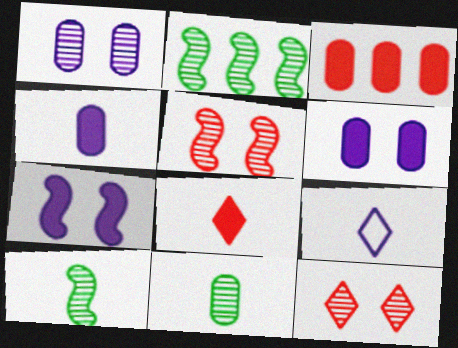[]